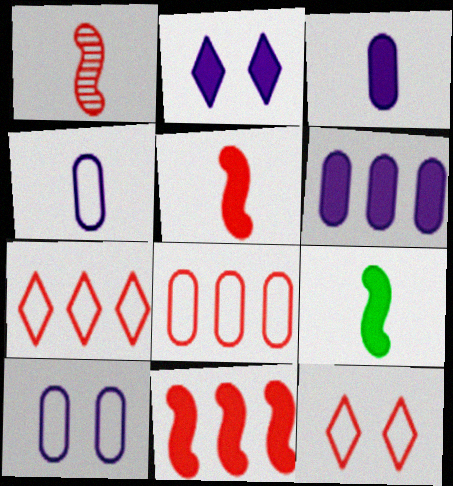[]